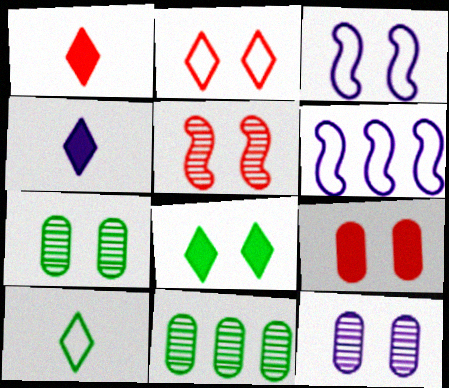[[1, 3, 11], 
[1, 6, 7], 
[2, 5, 9], 
[4, 6, 12]]